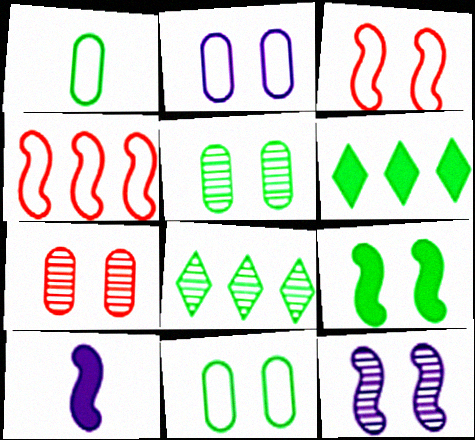[[1, 8, 9], 
[3, 9, 12]]